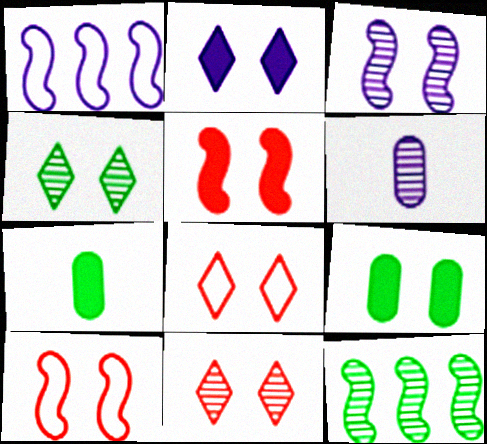[[1, 2, 6], 
[1, 7, 11], 
[2, 4, 8], 
[2, 5, 9], 
[3, 8, 9], 
[6, 11, 12]]